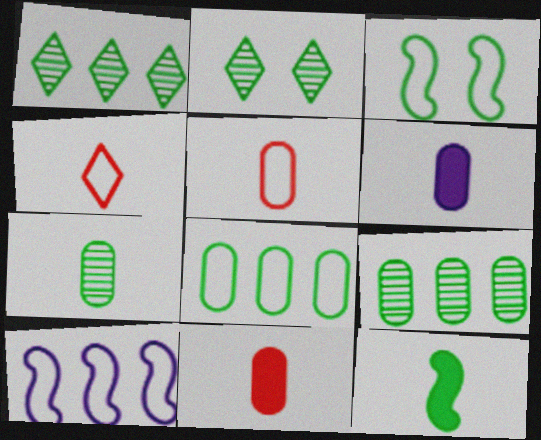[[2, 8, 12], 
[2, 10, 11], 
[5, 6, 7]]